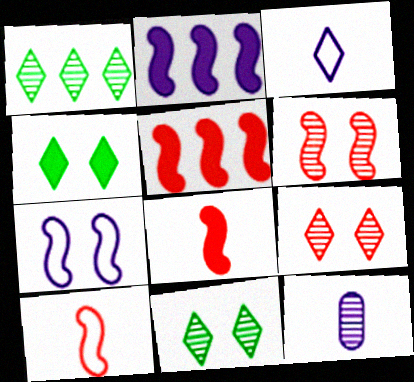[[1, 6, 12], 
[5, 6, 10]]